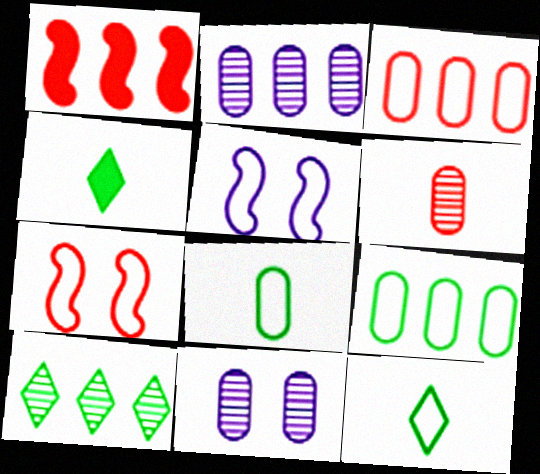[[1, 11, 12], 
[2, 4, 7], 
[3, 5, 12]]